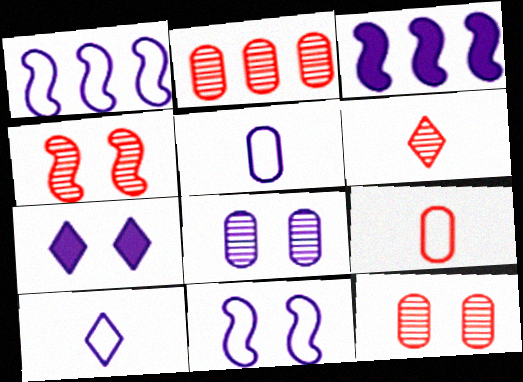[[2, 4, 6], 
[3, 8, 10], 
[7, 8, 11]]